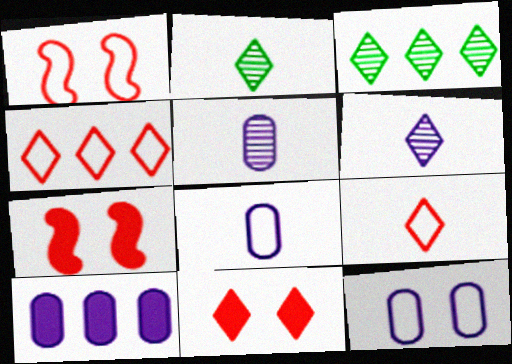[[1, 2, 10], 
[3, 7, 8], 
[5, 10, 12]]